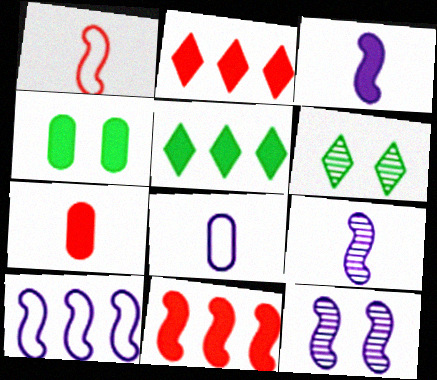[[2, 3, 4], 
[3, 10, 12], 
[6, 7, 10], 
[6, 8, 11]]